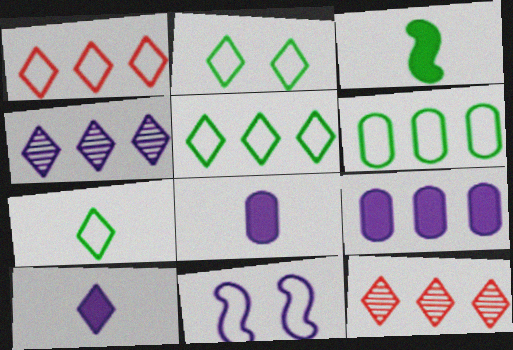[[2, 5, 7], 
[2, 10, 12], 
[4, 8, 11]]